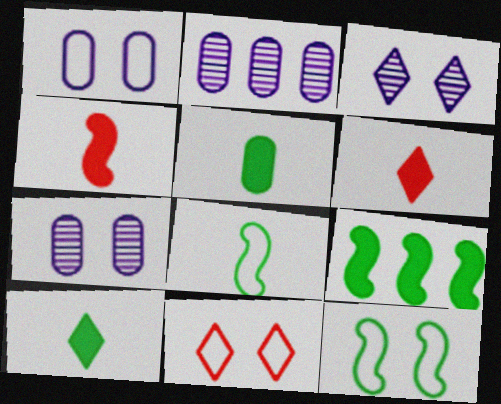[[1, 11, 12], 
[2, 6, 12]]